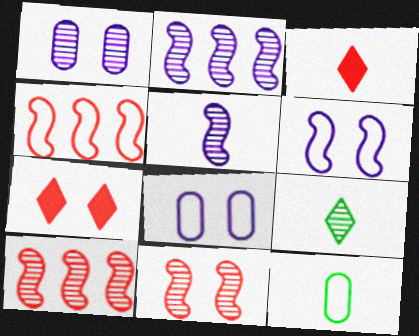[[1, 9, 10], 
[2, 7, 12], 
[3, 5, 12]]